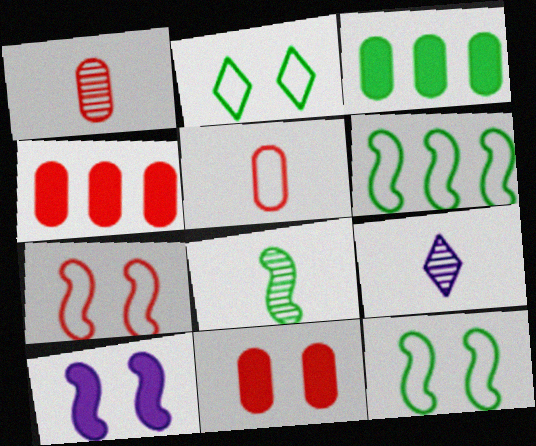[[1, 8, 9], 
[2, 3, 8], 
[3, 7, 9], 
[4, 9, 12], 
[6, 9, 11]]